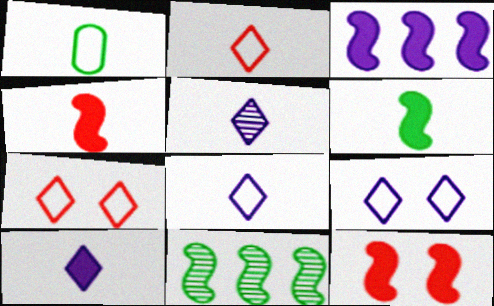[[1, 4, 5], 
[3, 6, 12], 
[5, 8, 10]]